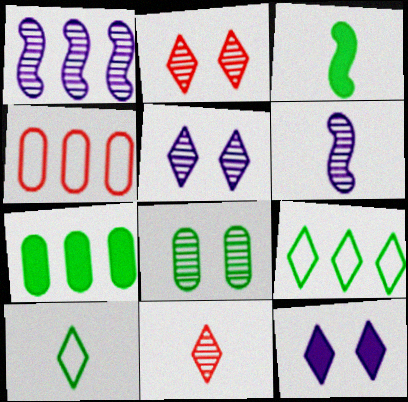[[1, 8, 11], 
[3, 4, 5], 
[3, 8, 9], 
[9, 11, 12]]